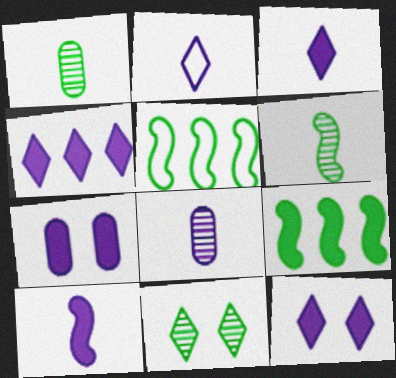[[2, 8, 10], 
[3, 4, 12], 
[4, 7, 10]]